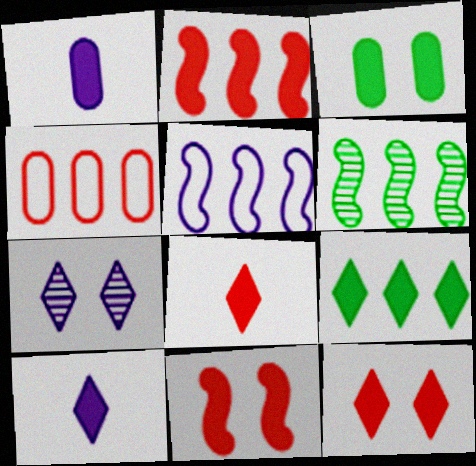[[1, 5, 7], 
[1, 9, 11], 
[2, 3, 10], 
[2, 5, 6], 
[9, 10, 12]]